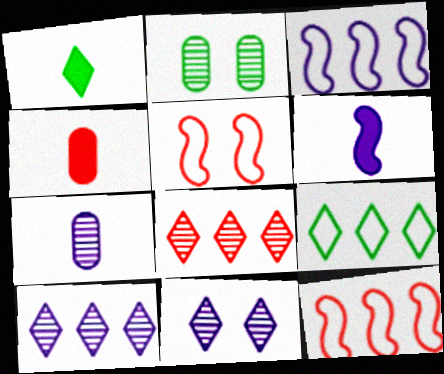[[1, 4, 6], 
[4, 5, 8]]